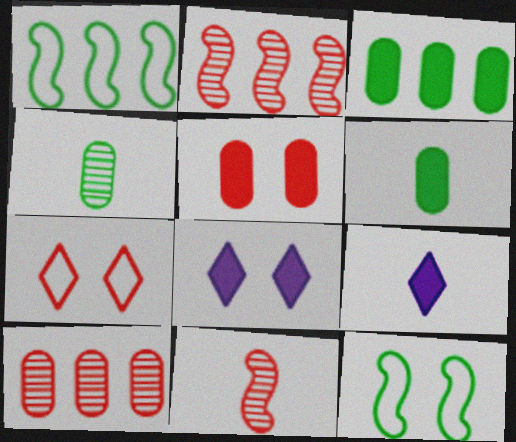[[9, 10, 12]]